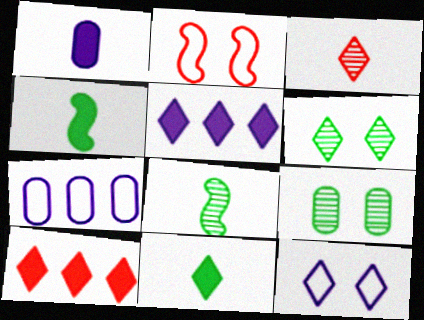[]